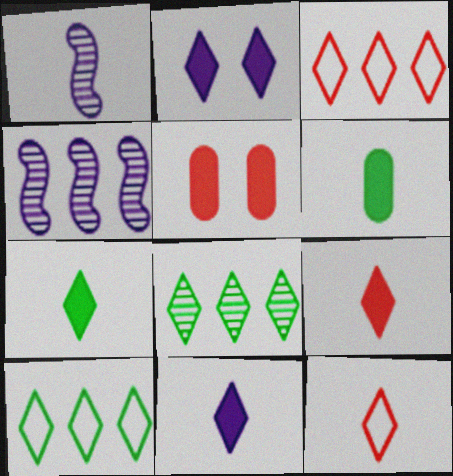[[1, 5, 10], 
[1, 6, 12], 
[2, 8, 12], 
[7, 9, 11]]